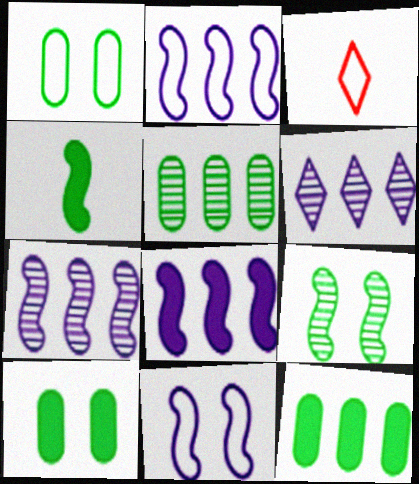[[1, 2, 3], 
[2, 7, 8], 
[3, 7, 10]]